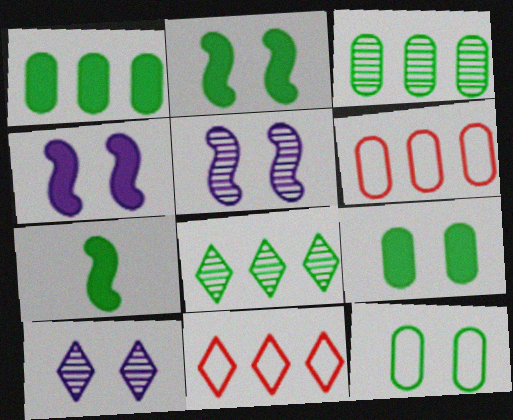[[6, 7, 10], 
[7, 8, 12]]